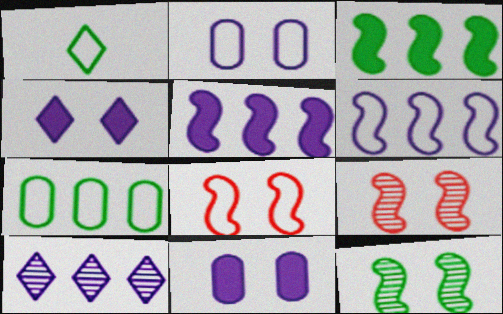[]